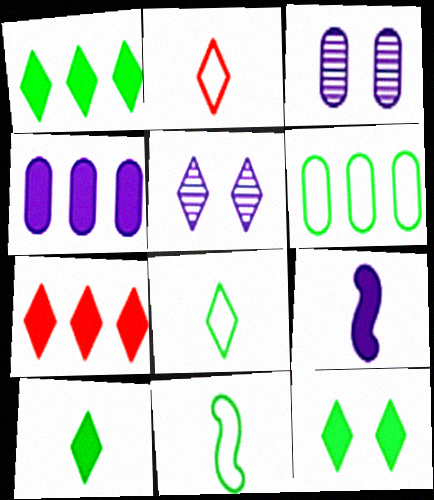[[1, 2, 5], 
[1, 10, 12], 
[3, 7, 11], 
[5, 7, 8]]